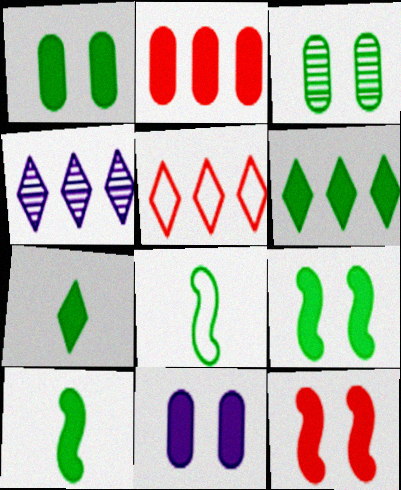[[1, 6, 10], 
[3, 6, 8], 
[4, 5, 6]]